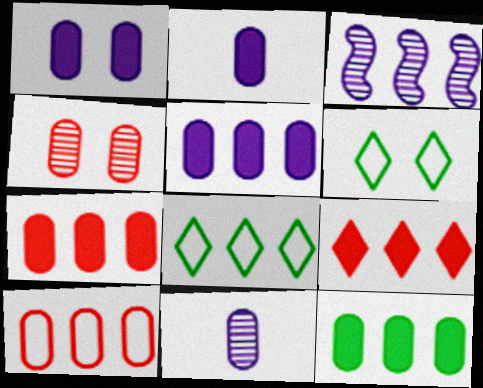[[1, 2, 5], 
[3, 7, 8], 
[5, 7, 12]]